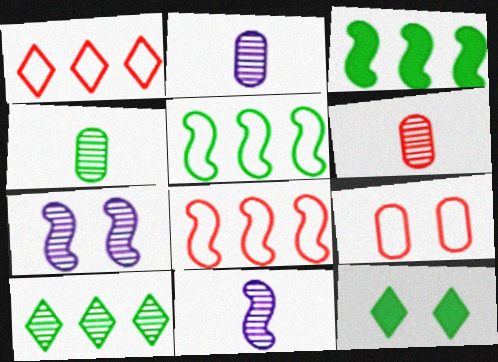[[2, 4, 6], 
[2, 8, 12], 
[4, 5, 12], 
[6, 7, 10], 
[7, 9, 12]]